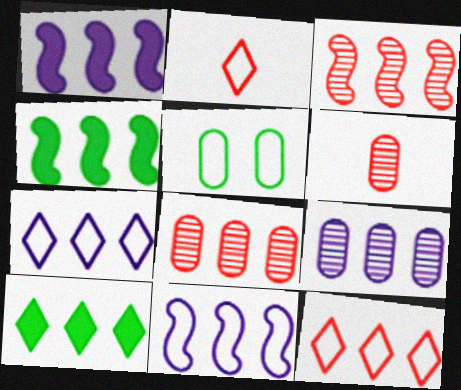[[1, 7, 9], 
[2, 5, 11], 
[3, 4, 11], 
[4, 7, 8], 
[4, 9, 12], 
[8, 10, 11]]